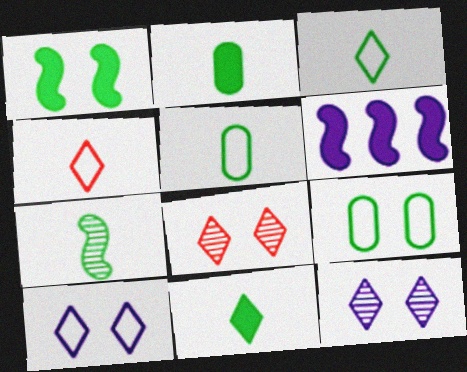[[2, 3, 7], 
[5, 6, 8], 
[5, 7, 11]]